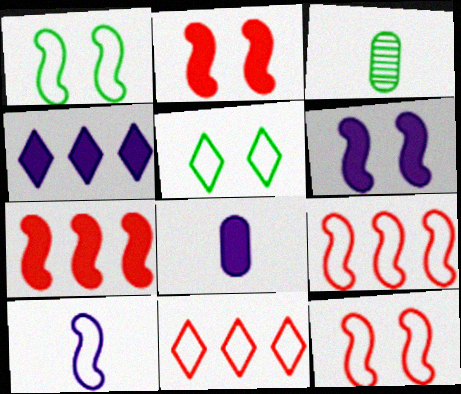[[1, 9, 10], 
[3, 4, 12], 
[3, 6, 11], 
[4, 6, 8]]